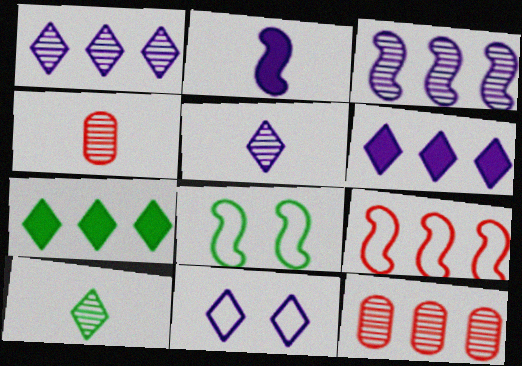[[4, 6, 8], 
[5, 6, 11]]